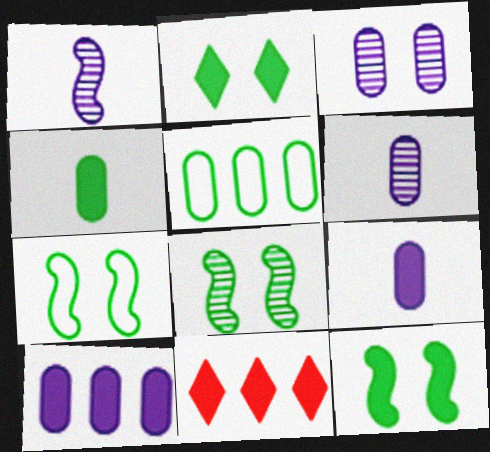[[6, 7, 11], 
[7, 8, 12], 
[9, 11, 12]]